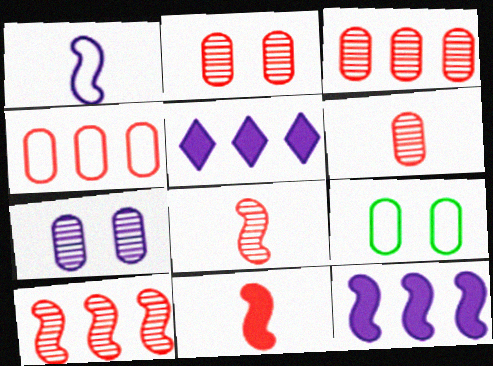[[1, 5, 7], 
[2, 3, 6], 
[5, 8, 9]]